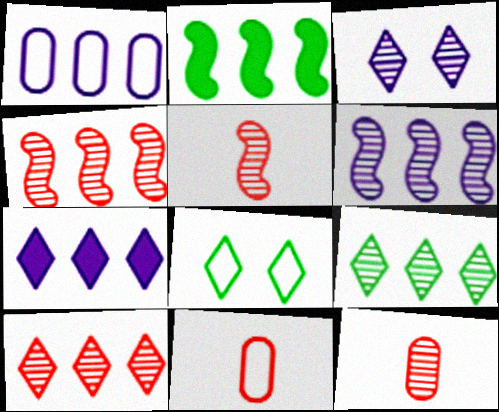[[1, 2, 10], 
[1, 6, 7], 
[2, 3, 11]]